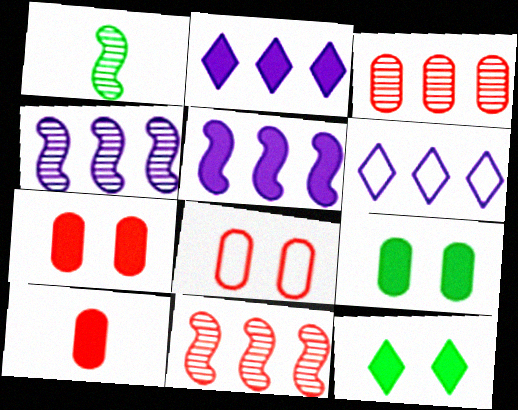[[1, 2, 8], 
[1, 6, 7], 
[3, 8, 10], 
[5, 10, 12]]